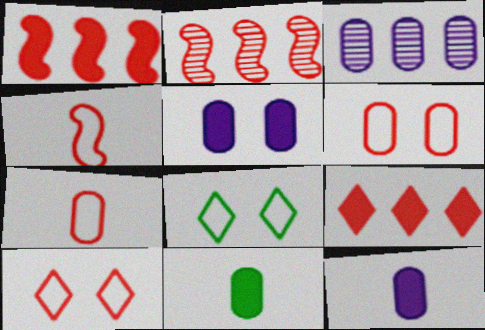[[2, 8, 12], 
[3, 6, 11]]